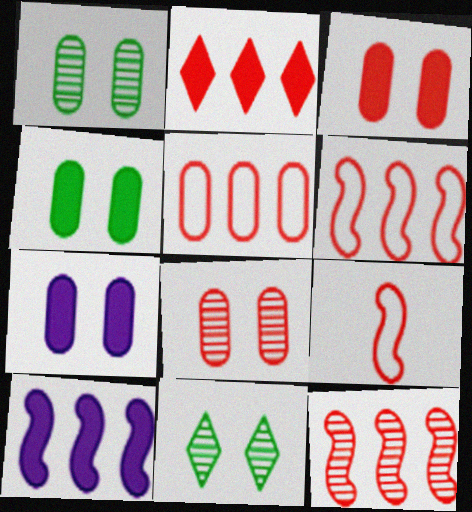[[2, 5, 12], 
[2, 8, 9], 
[3, 4, 7]]